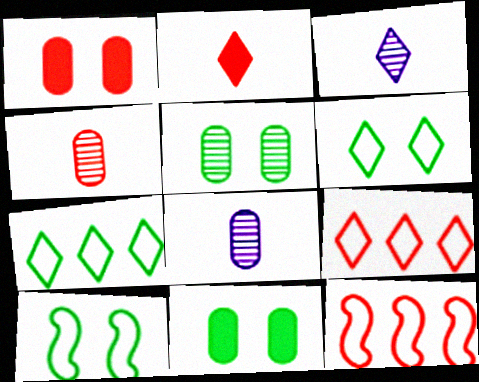[[3, 11, 12]]